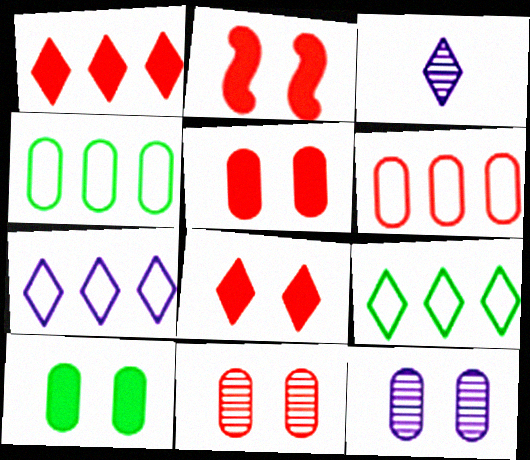[[2, 3, 4], 
[2, 5, 8], 
[3, 8, 9]]